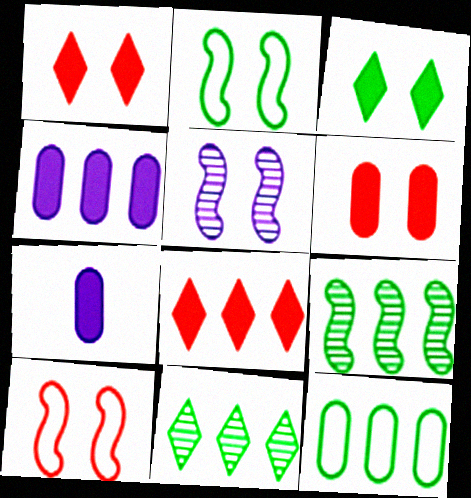[[7, 10, 11]]